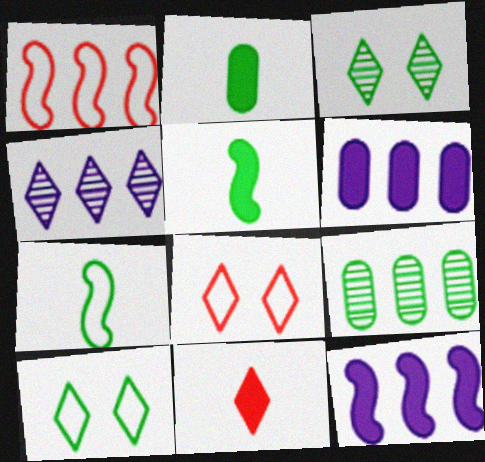[[4, 10, 11], 
[5, 9, 10]]